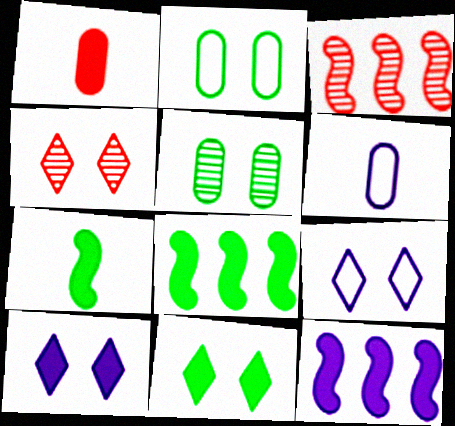[[1, 8, 10], 
[1, 11, 12], 
[3, 6, 11], 
[4, 6, 8], 
[4, 9, 11]]